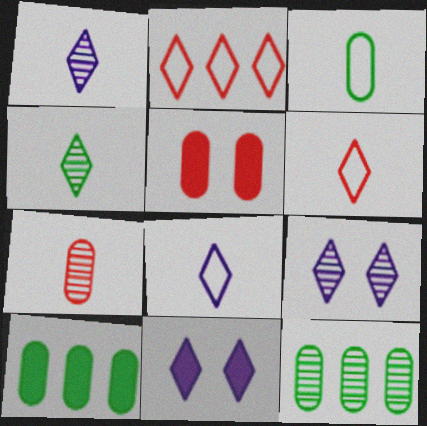[[2, 4, 11]]